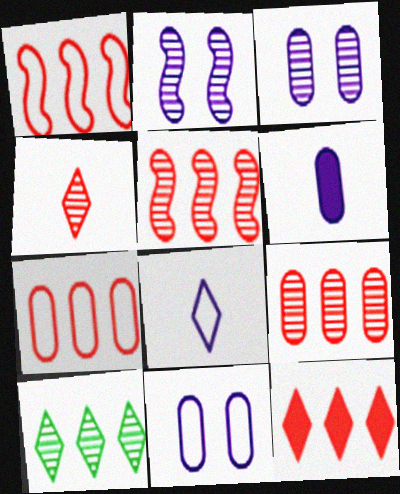[[1, 9, 12], 
[5, 7, 12]]